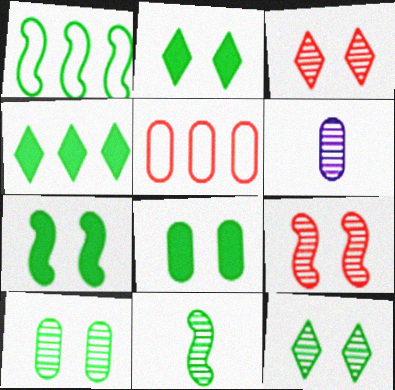[[1, 7, 11], 
[2, 7, 8], 
[5, 6, 8]]